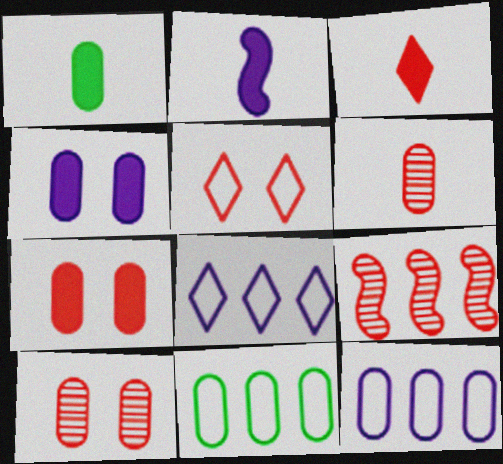[[1, 2, 3], 
[1, 10, 12], 
[4, 6, 11]]